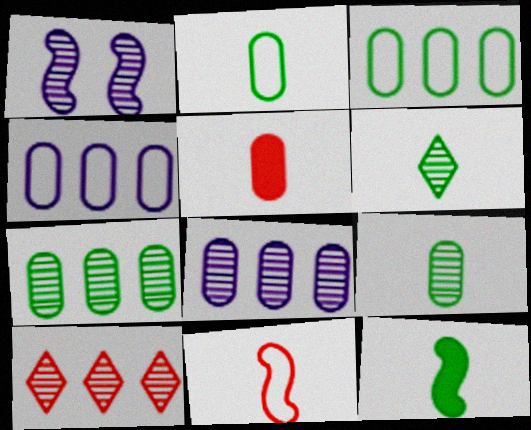[[1, 9, 10], 
[2, 6, 12]]